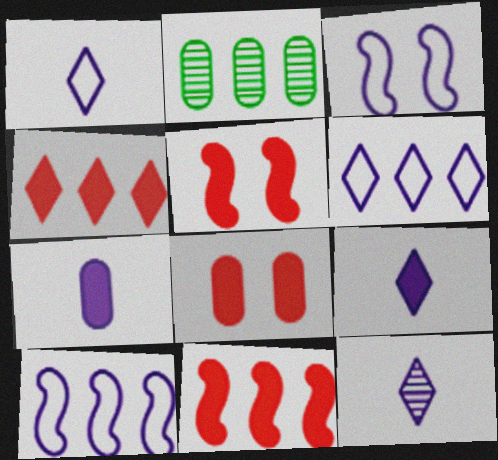[[1, 2, 5], 
[1, 9, 12], 
[2, 4, 10], 
[2, 6, 11]]